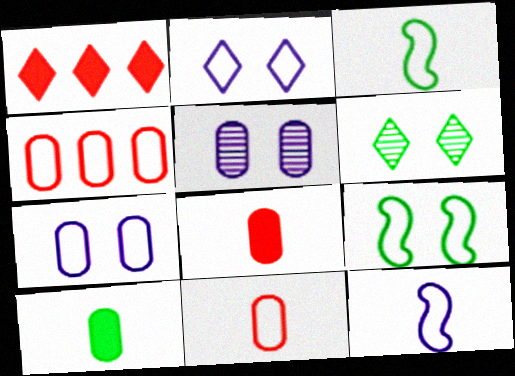[[1, 3, 5], 
[2, 3, 4], 
[4, 5, 10]]